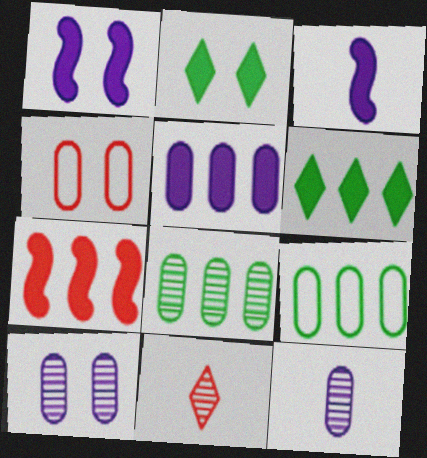[[1, 9, 11], 
[4, 7, 11], 
[5, 6, 7]]